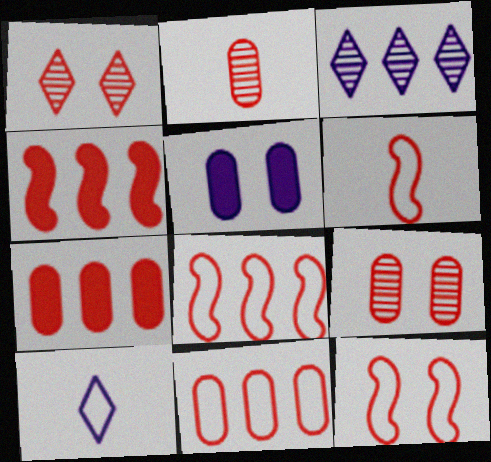[[1, 6, 7], 
[6, 8, 12]]